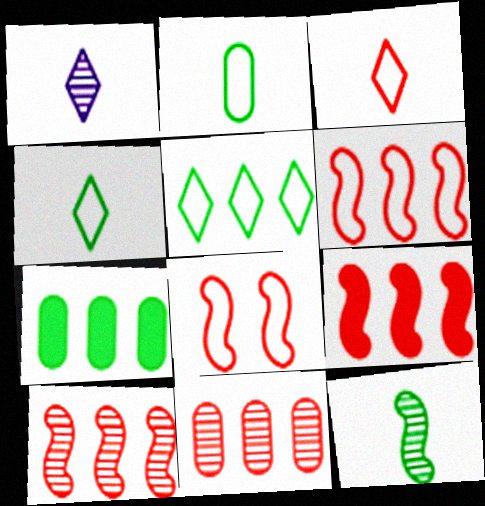[[1, 7, 8], 
[6, 9, 10]]